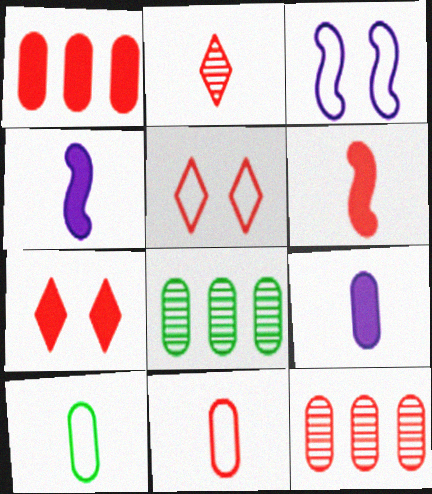[[1, 6, 7], 
[2, 4, 10], 
[2, 6, 11], 
[4, 5, 8], 
[5, 6, 12]]